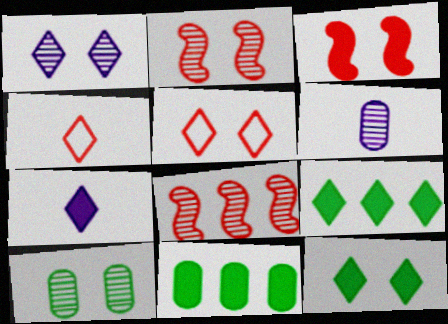[[1, 2, 10], 
[1, 4, 9], 
[1, 5, 12], 
[3, 7, 11]]